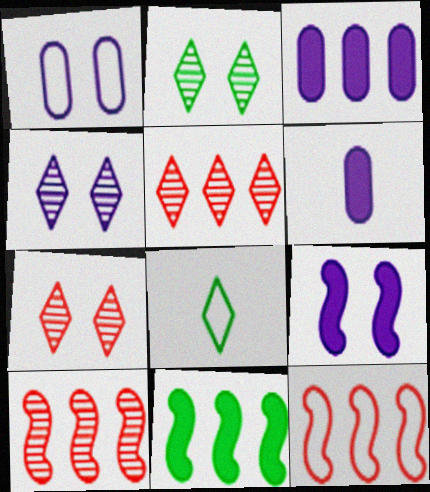[[1, 4, 9], 
[1, 8, 12], 
[2, 4, 7], 
[2, 6, 12]]